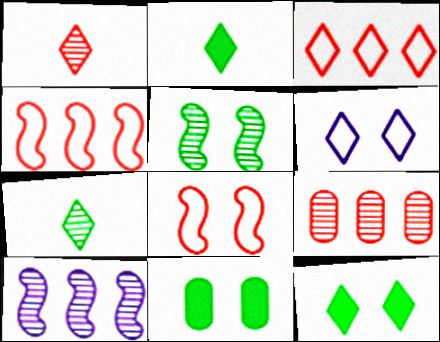[]